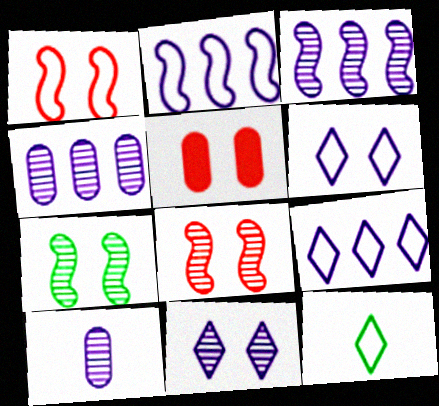[[3, 5, 12], 
[3, 10, 11], 
[5, 6, 7]]